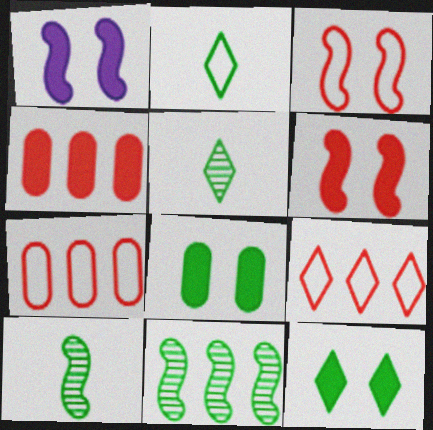[[1, 5, 7], 
[2, 8, 11]]